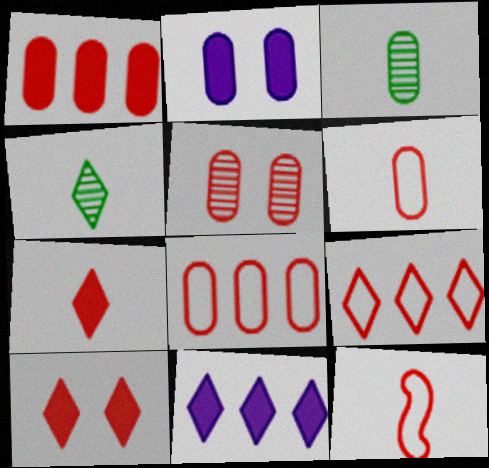[[1, 5, 6], 
[2, 3, 8]]